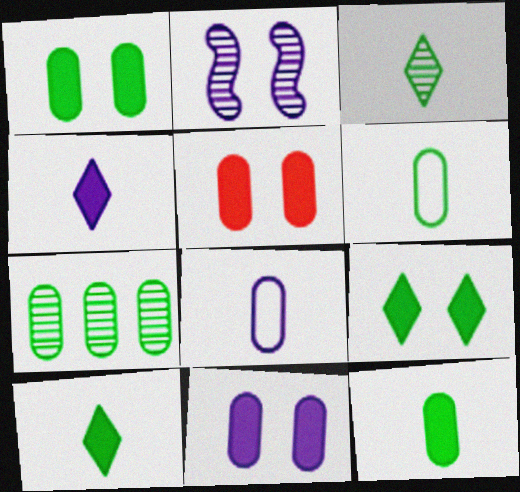[[1, 5, 11], 
[1, 6, 7], 
[5, 7, 8]]